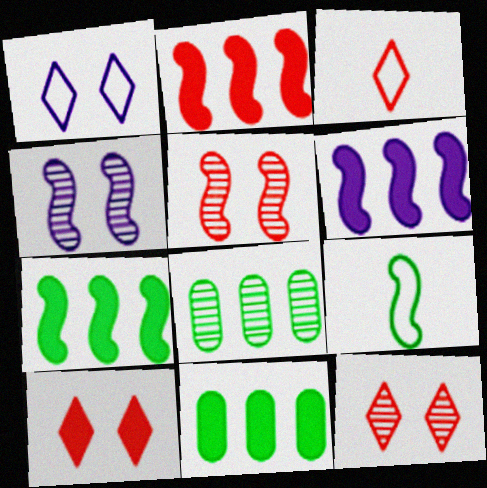[[2, 4, 9], 
[2, 6, 7], 
[3, 4, 11], 
[5, 6, 9]]